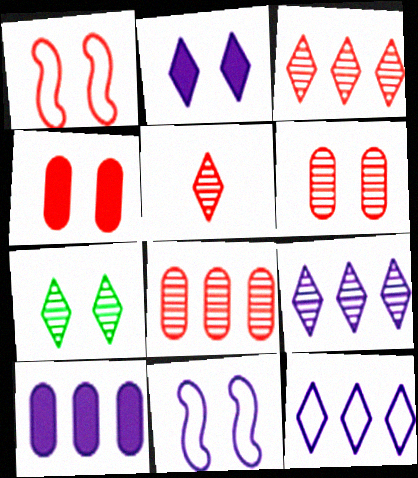[[4, 7, 11], 
[5, 7, 9]]